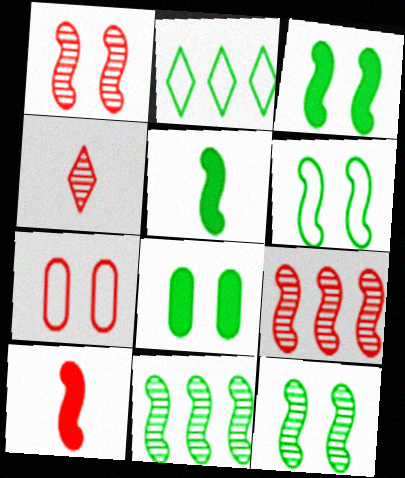[[3, 6, 12], 
[5, 6, 11]]